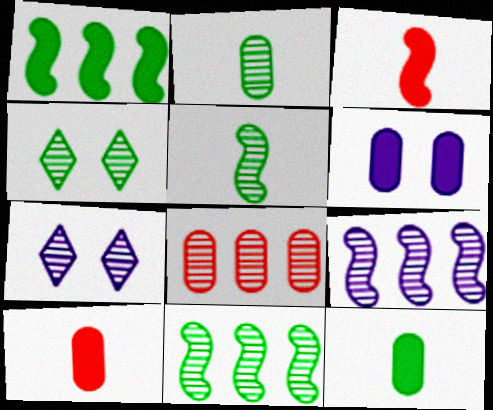[[2, 4, 11], 
[5, 7, 8]]